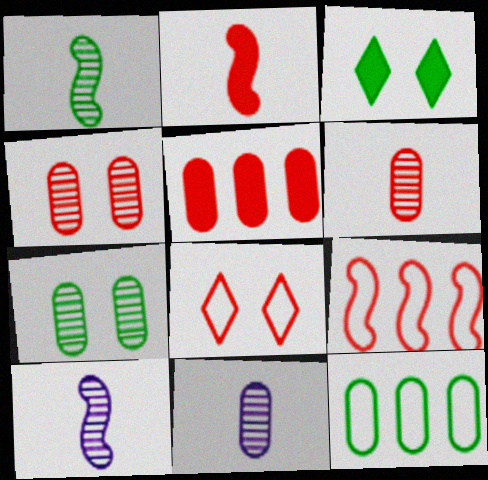[[1, 3, 12], 
[3, 9, 11]]